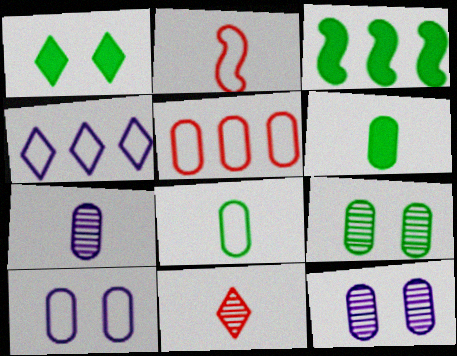[[1, 3, 6], 
[1, 4, 11], 
[3, 10, 11], 
[5, 6, 12], 
[5, 8, 10]]